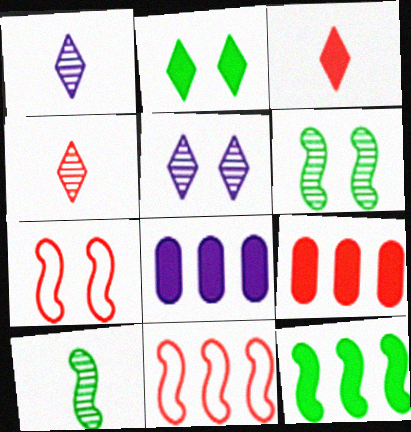[[4, 7, 9]]